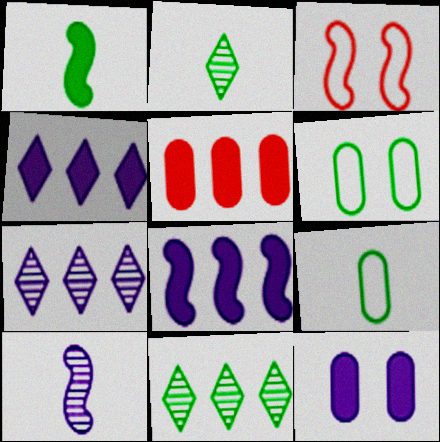[[1, 2, 9], 
[1, 6, 11]]